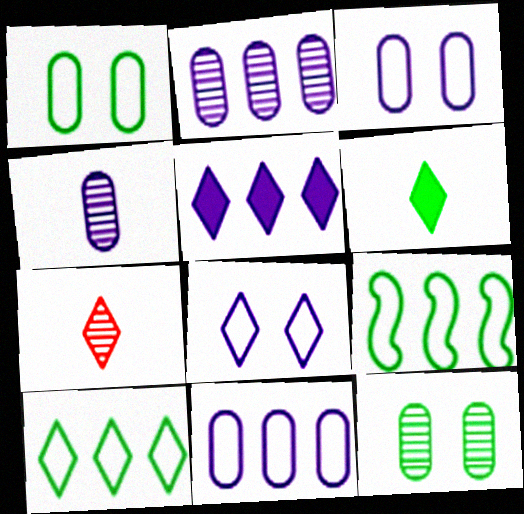[[6, 9, 12]]